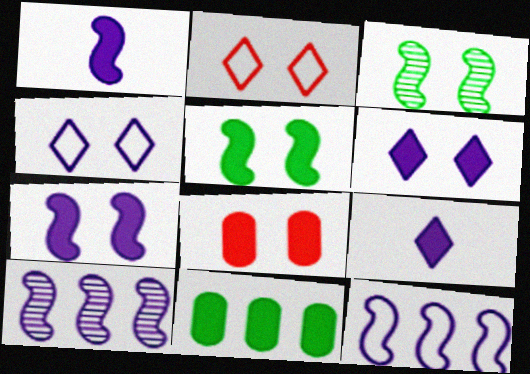[[3, 4, 8], 
[5, 6, 8]]